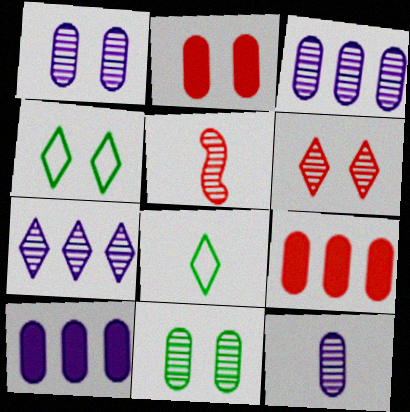[[1, 3, 12], 
[4, 5, 10], 
[5, 7, 11]]